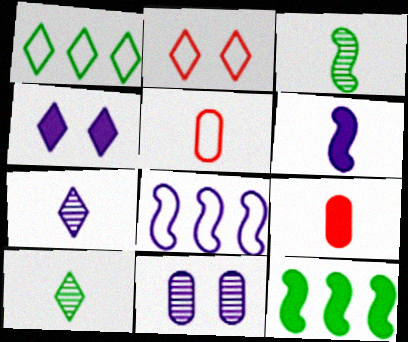[[4, 9, 12], 
[5, 6, 10]]